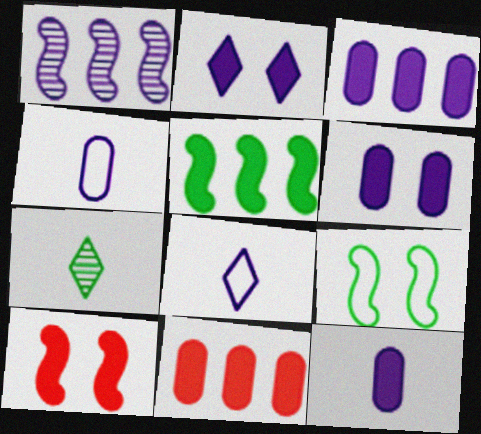[[1, 2, 4], 
[1, 6, 8], 
[3, 6, 12]]